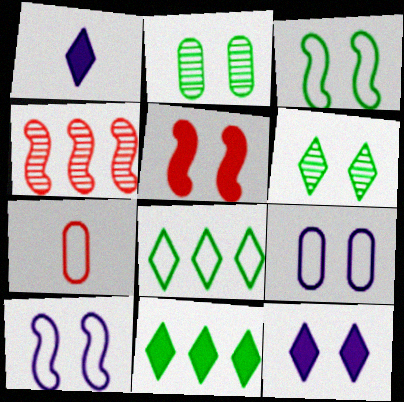[[5, 6, 9], 
[7, 8, 10]]